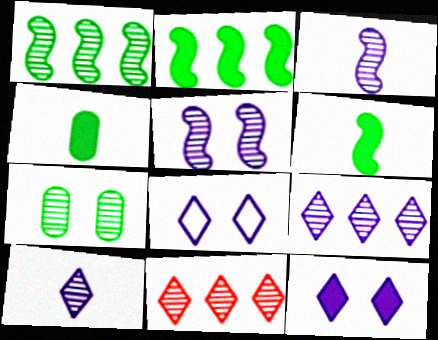[[3, 7, 11]]